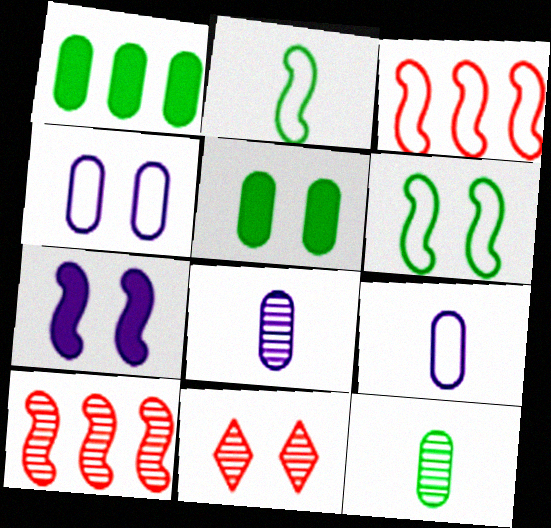[[2, 7, 10]]